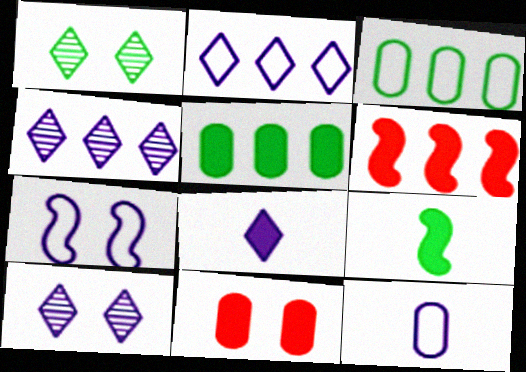[[1, 3, 9], 
[1, 6, 12], 
[1, 7, 11], 
[2, 7, 12], 
[2, 8, 10], 
[3, 4, 6]]